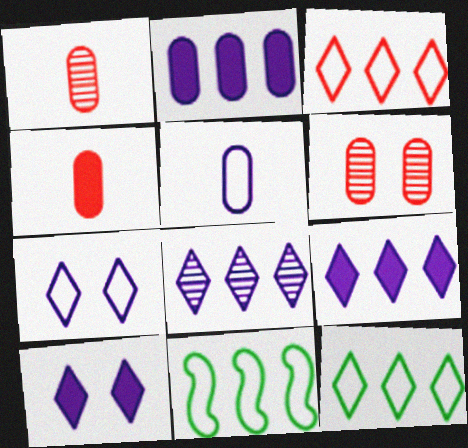[[1, 10, 11]]